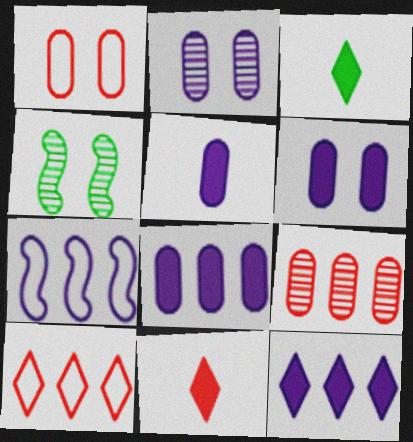[[4, 5, 10], 
[5, 6, 8]]